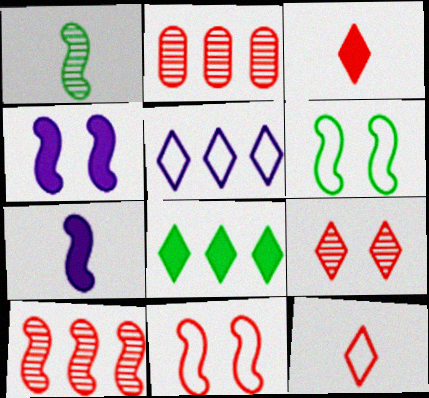[[2, 3, 11], 
[6, 7, 10]]